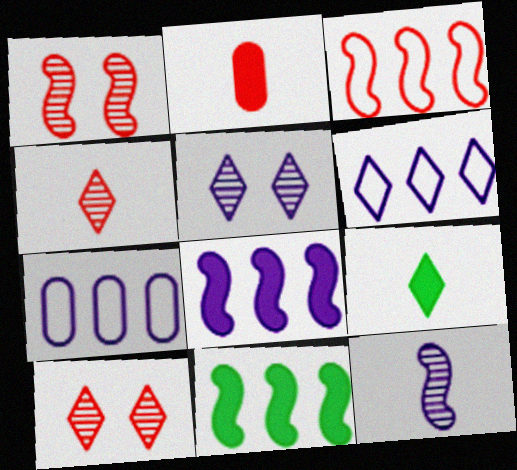[[1, 7, 9], 
[2, 3, 10], 
[6, 9, 10]]